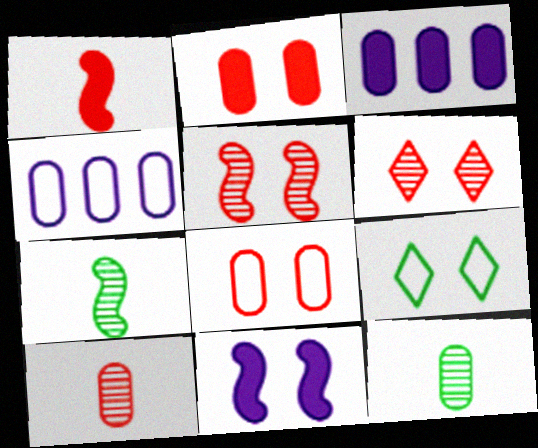[[2, 4, 12], 
[3, 8, 12]]